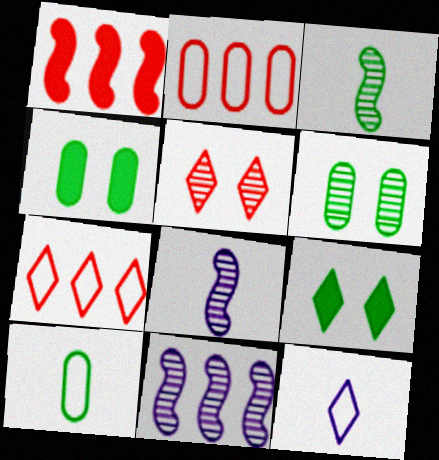[[1, 6, 12], 
[2, 8, 9], 
[4, 7, 8]]